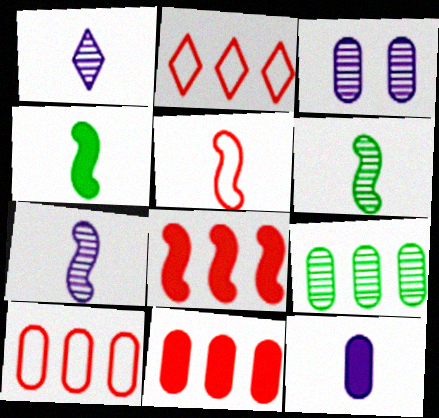[[2, 3, 4], 
[4, 5, 7]]